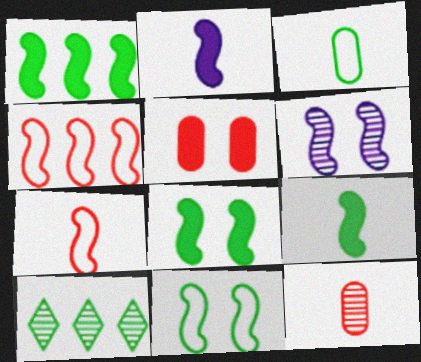[[1, 6, 7], 
[1, 8, 9], 
[3, 8, 10], 
[4, 6, 9], 
[6, 10, 12]]